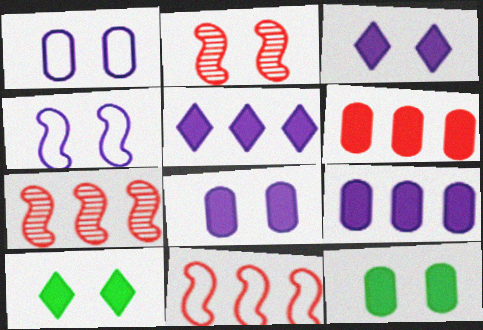[[1, 2, 10]]